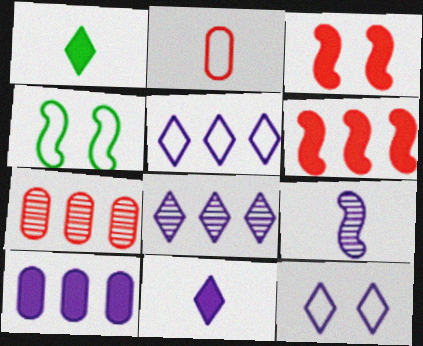[[1, 2, 9], 
[1, 3, 10], 
[2, 4, 5], 
[4, 6, 9], 
[4, 7, 11], 
[8, 11, 12], 
[9, 10, 12]]